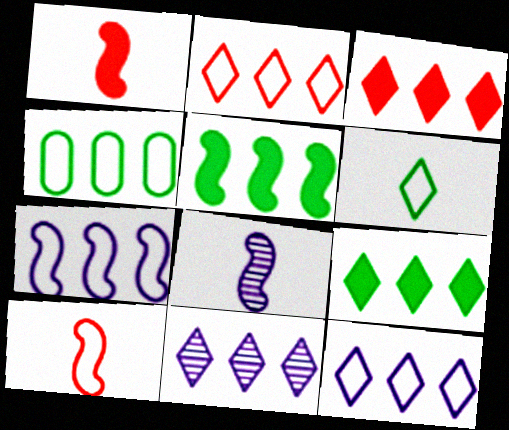[[2, 4, 7], 
[2, 9, 11]]